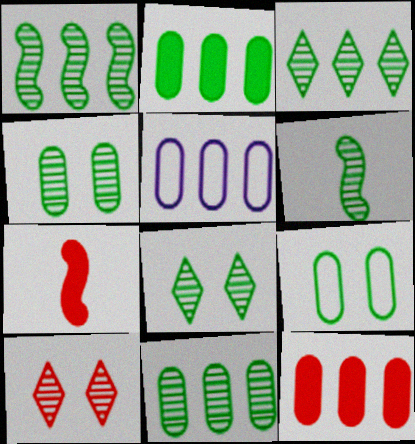[[1, 3, 11], 
[3, 4, 6], 
[5, 7, 8], 
[5, 11, 12], 
[6, 8, 11]]